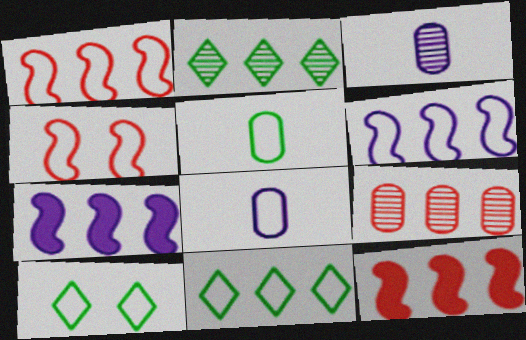[[1, 8, 10], 
[3, 10, 12], 
[4, 8, 11], 
[7, 9, 11]]